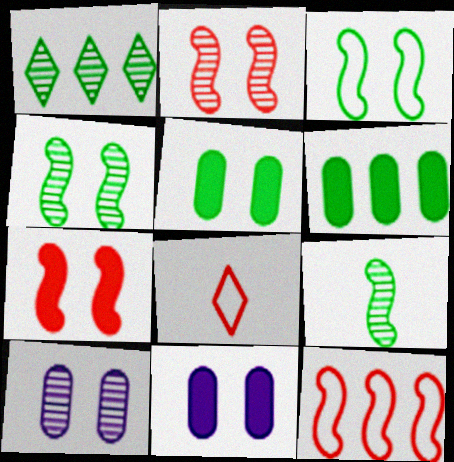[]